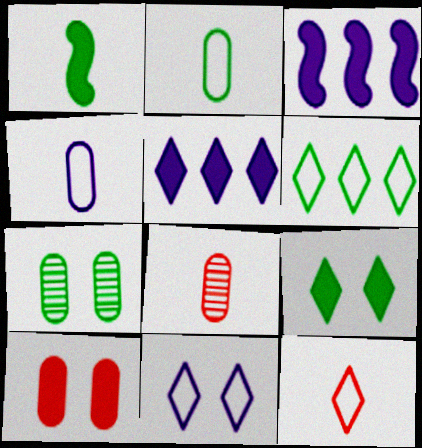[[1, 5, 10], 
[1, 6, 7], 
[3, 7, 12], 
[6, 11, 12]]